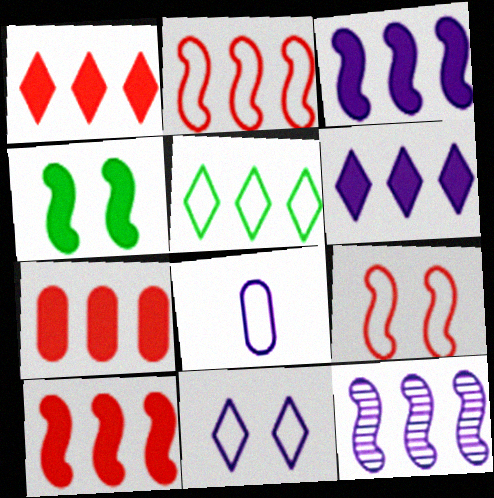[[1, 7, 10], 
[5, 7, 12], 
[5, 8, 9]]